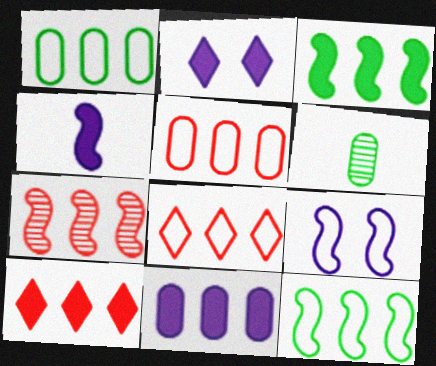[[2, 4, 11], 
[3, 10, 11], 
[5, 7, 10], 
[6, 9, 10]]